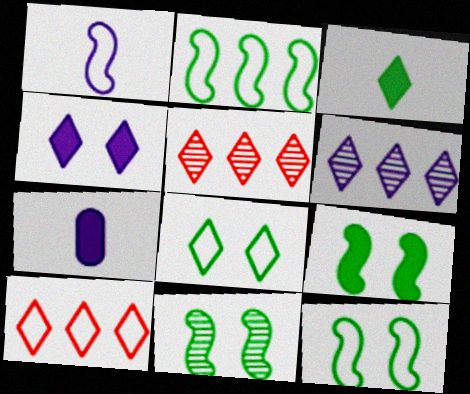[[5, 7, 12], 
[7, 10, 11], 
[9, 11, 12]]